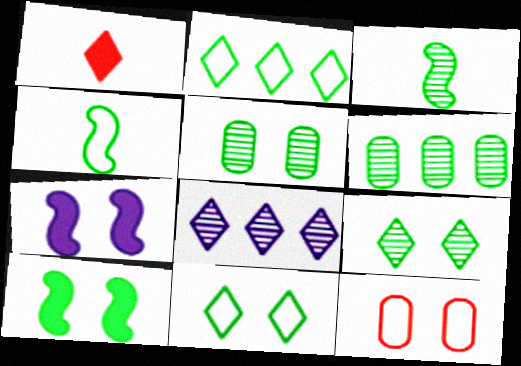[[1, 8, 11], 
[3, 6, 9], 
[5, 10, 11], 
[7, 9, 12]]